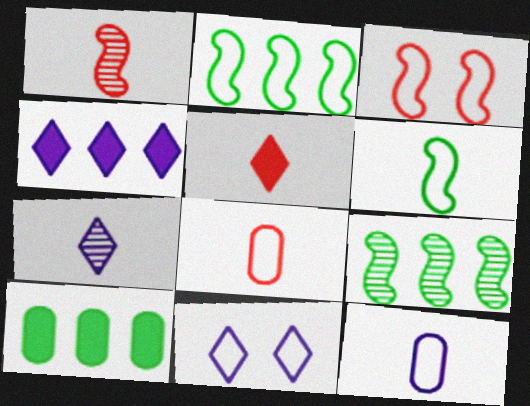[[1, 5, 8], 
[1, 10, 11], 
[2, 8, 11], 
[3, 7, 10], 
[4, 7, 11]]